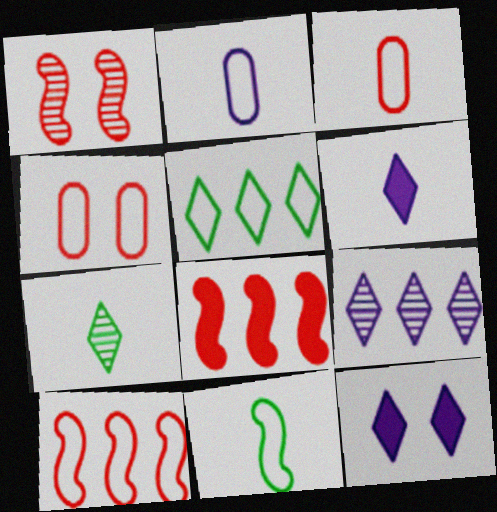[]